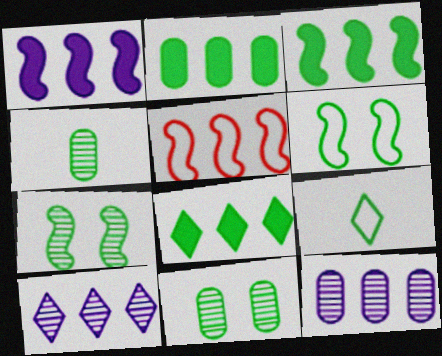[[2, 3, 8], 
[2, 5, 10], 
[2, 7, 9], 
[3, 9, 11], 
[4, 6, 8], 
[5, 8, 12]]